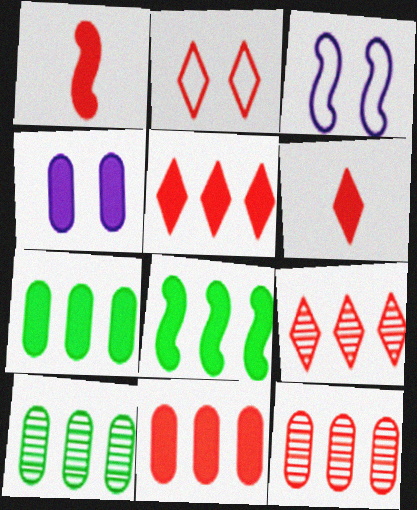[[1, 2, 12], 
[2, 6, 9], 
[3, 6, 10], 
[4, 6, 8]]